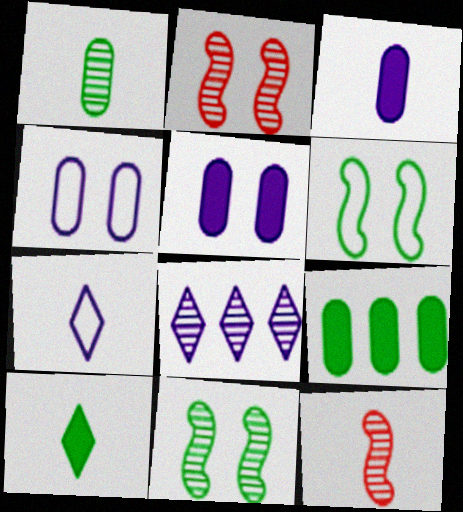[[1, 2, 8], 
[2, 7, 9]]